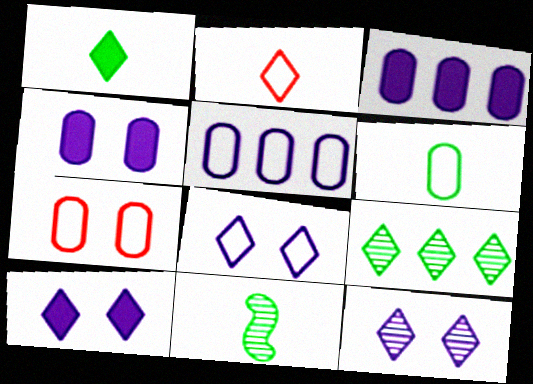[[1, 6, 11], 
[2, 9, 10], 
[5, 6, 7], 
[8, 10, 12]]